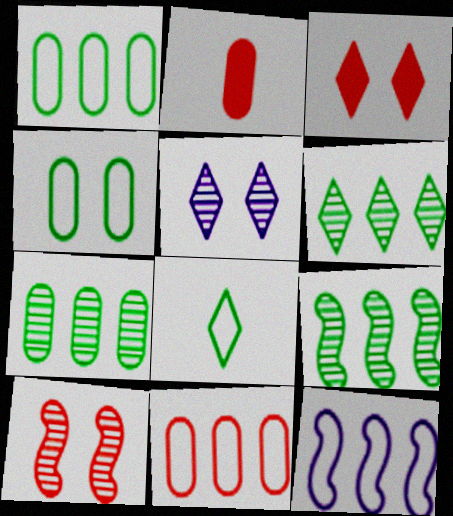[[6, 7, 9]]